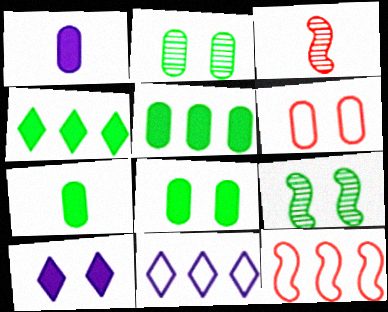[[3, 8, 11], 
[5, 7, 8], 
[6, 9, 10]]